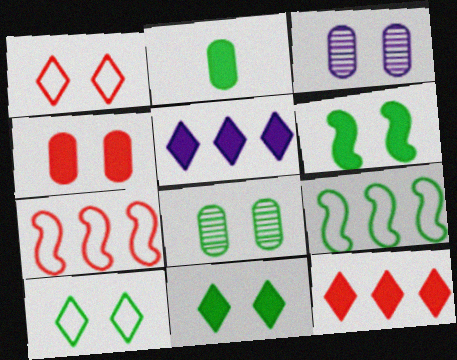[[1, 3, 6], 
[6, 8, 10]]